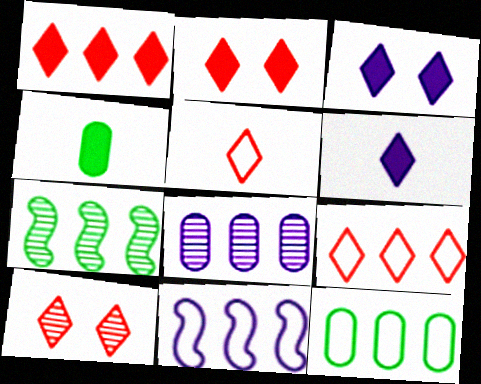[[1, 5, 10], 
[4, 10, 11], 
[9, 11, 12]]